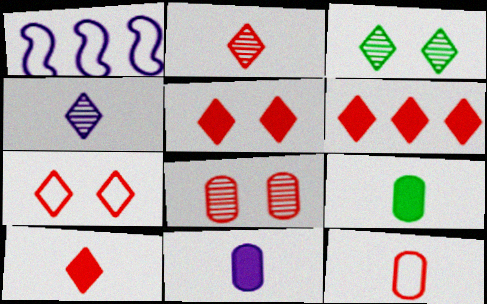[[2, 6, 7], 
[5, 6, 10]]